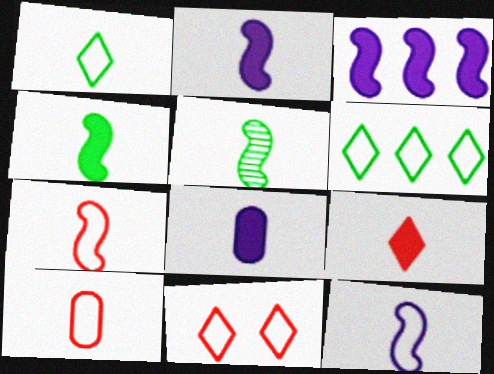[[1, 10, 12], 
[2, 5, 7], 
[4, 8, 9]]